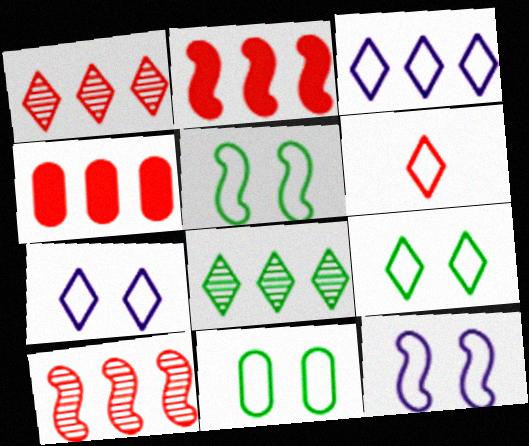[[3, 6, 9], 
[5, 9, 11]]